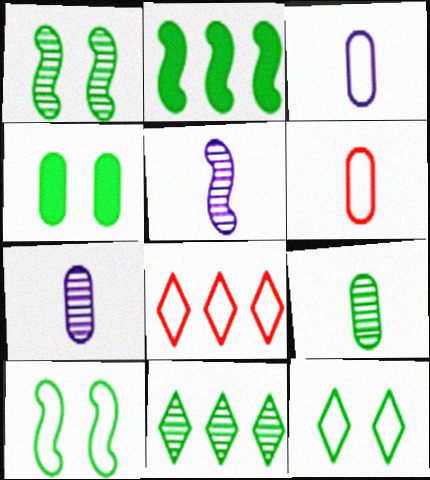[[1, 4, 12], 
[1, 9, 11], 
[2, 9, 12], 
[3, 8, 10], 
[4, 5, 8]]